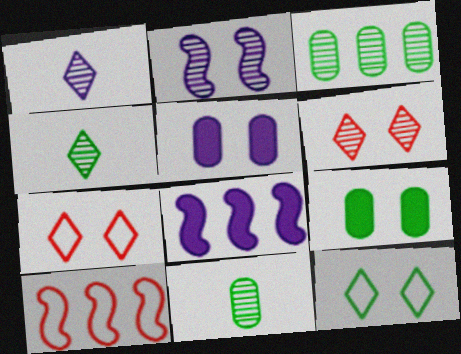[[1, 9, 10], 
[2, 7, 9], 
[4, 5, 10], 
[7, 8, 11]]